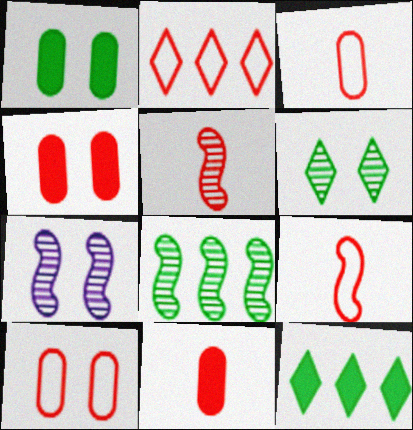[[2, 4, 5], 
[2, 9, 10], 
[3, 7, 12], 
[5, 7, 8]]